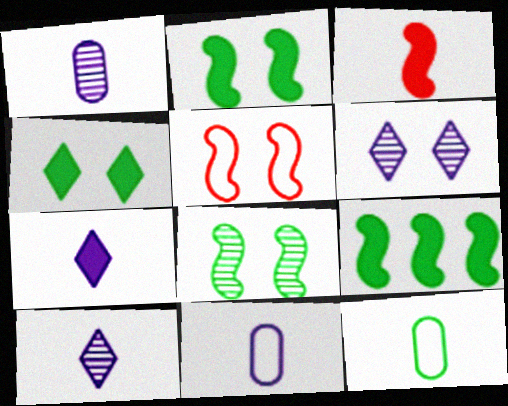[[3, 10, 12]]